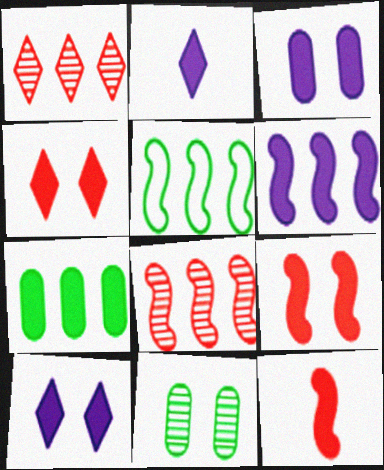[[2, 3, 6], 
[2, 7, 9], 
[5, 6, 8], 
[7, 10, 12]]